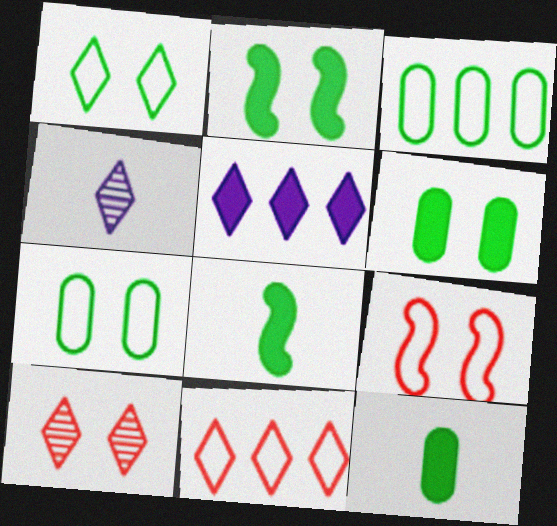[]